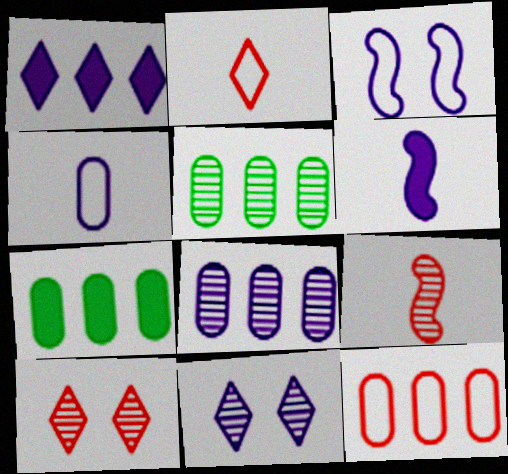[[5, 9, 11], 
[7, 8, 12]]